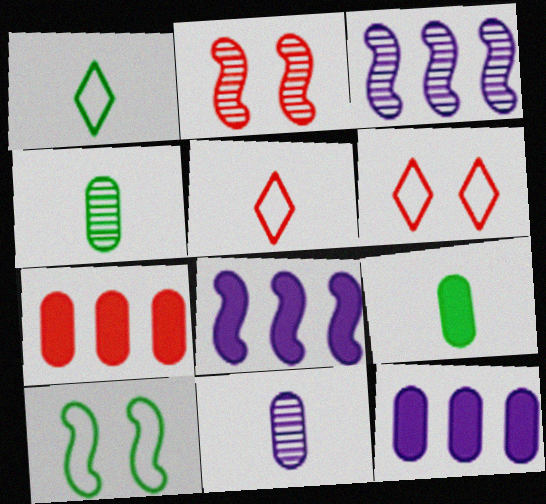[[1, 2, 12], 
[2, 5, 7], 
[3, 6, 9], 
[4, 6, 8]]